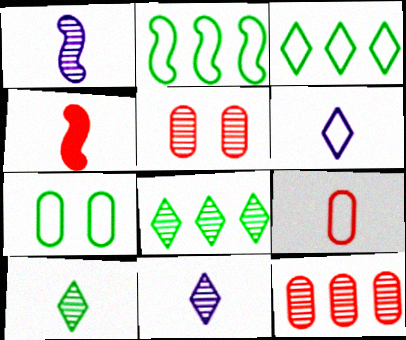[[1, 5, 8]]